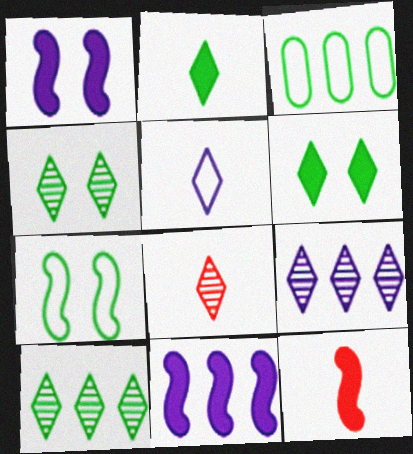[[1, 3, 8], 
[2, 5, 8], 
[4, 8, 9]]